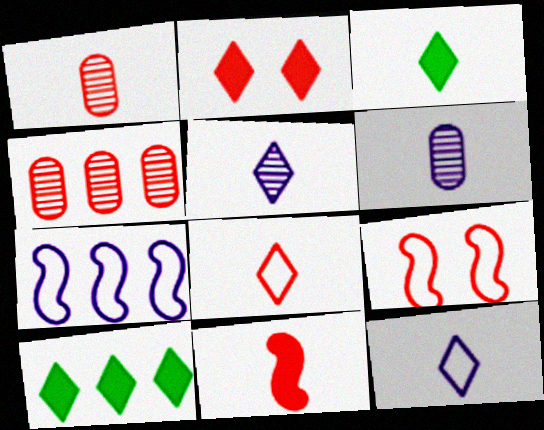[[1, 8, 11], 
[3, 5, 8], 
[4, 7, 10], 
[6, 9, 10]]